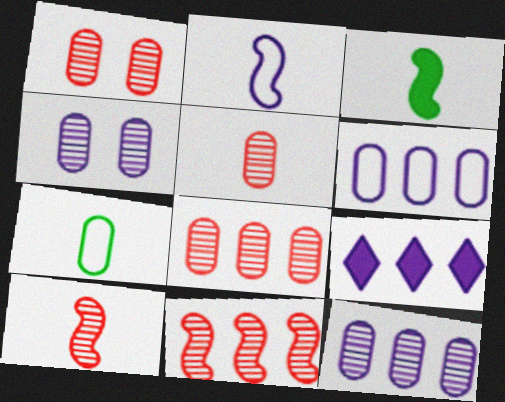[[1, 5, 8], 
[2, 3, 10], 
[2, 4, 9]]